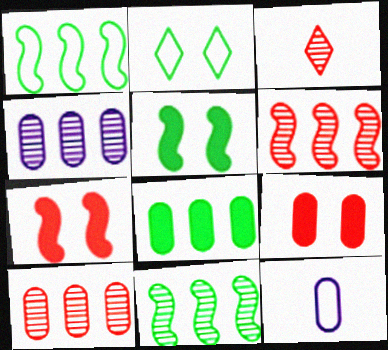[]